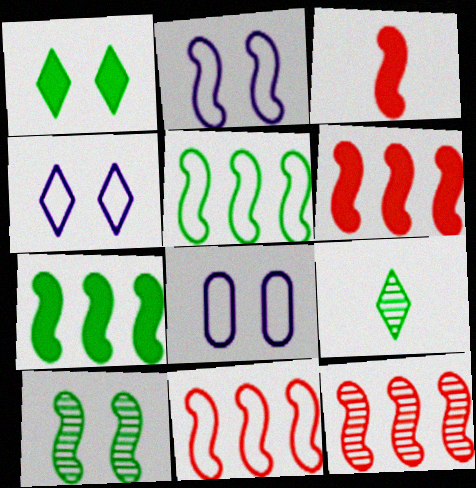[[2, 4, 8], 
[6, 8, 9], 
[6, 11, 12]]